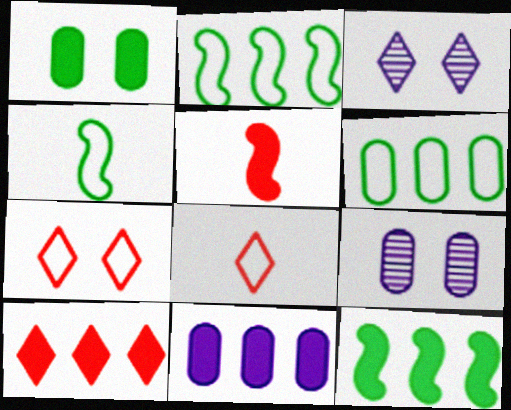[[3, 5, 6], 
[4, 9, 10], 
[8, 9, 12], 
[10, 11, 12]]